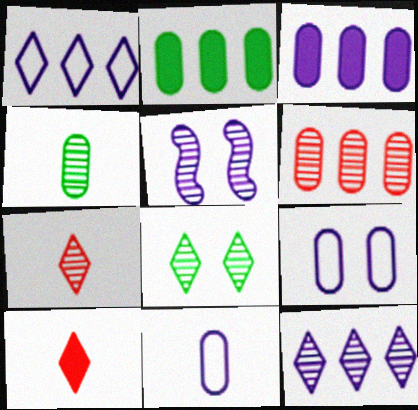[[1, 8, 10], 
[7, 8, 12]]